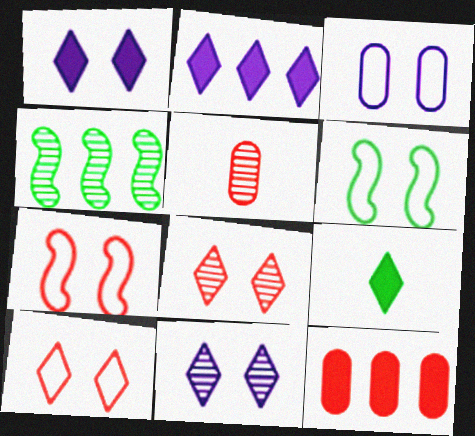[[2, 5, 6], 
[3, 6, 10], 
[4, 5, 11]]